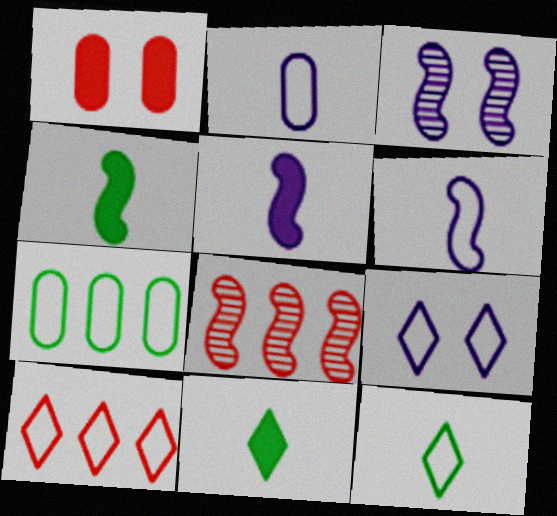[[9, 10, 12]]